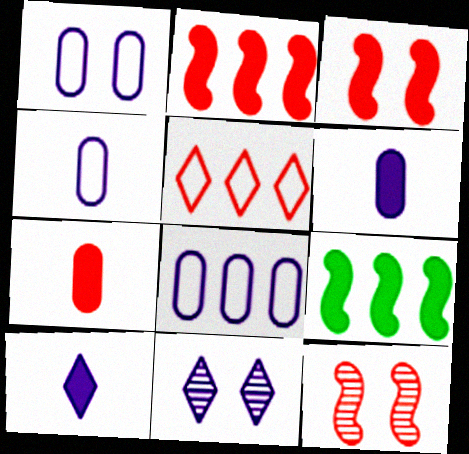[[1, 4, 8], 
[5, 7, 12]]